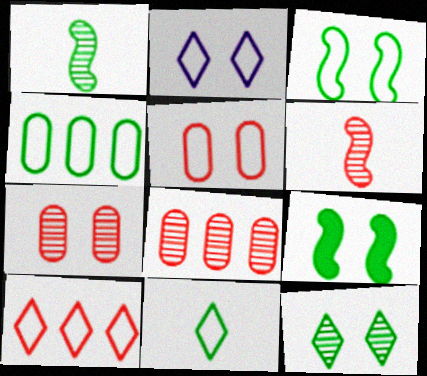[[2, 3, 5], 
[2, 7, 9], 
[2, 10, 11], 
[3, 4, 11]]